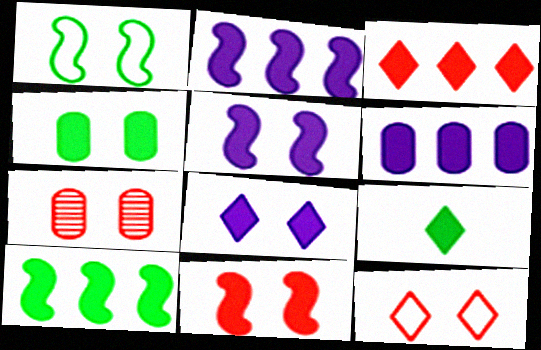[[1, 7, 8], 
[3, 6, 10], 
[3, 8, 9], 
[4, 8, 11], 
[4, 9, 10], 
[6, 9, 11], 
[7, 11, 12]]